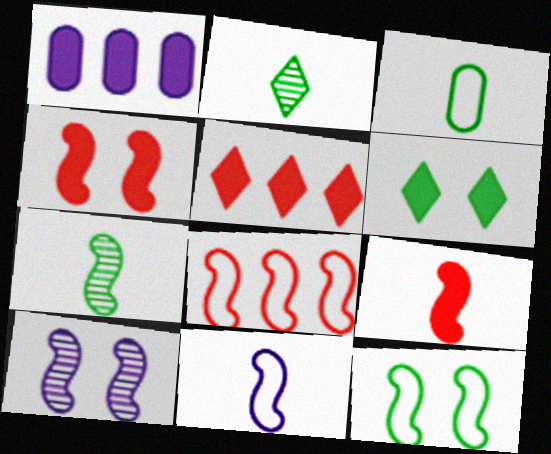[[1, 6, 9], 
[3, 5, 10], 
[4, 10, 12], 
[7, 9, 11], 
[8, 11, 12]]